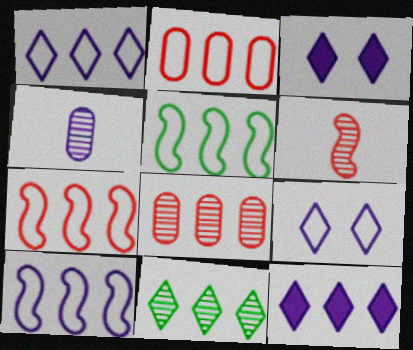[[1, 2, 5], 
[3, 4, 10], 
[5, 7, 10], 
[5, 8, 12]]